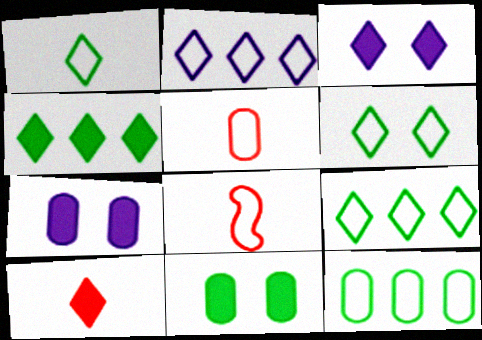[[1, 6, 9], 
[3, 4, 10]]